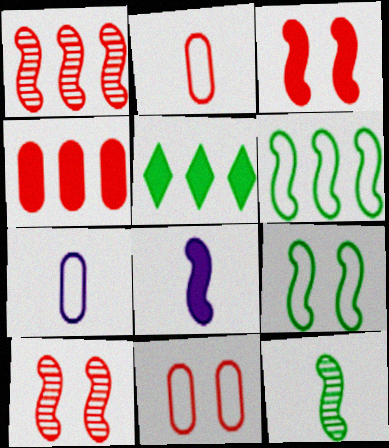[[1, 8, 9], 
[5, 7, 10], 
[6, 8, 10]]